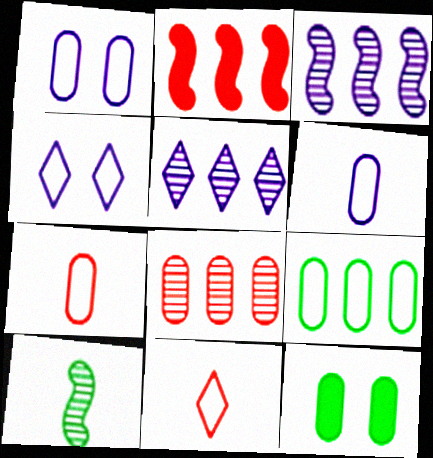[[1, 7, 9], 
[2, 5, 9], 
[3, 11, 12], 
[6, 8, 12]]